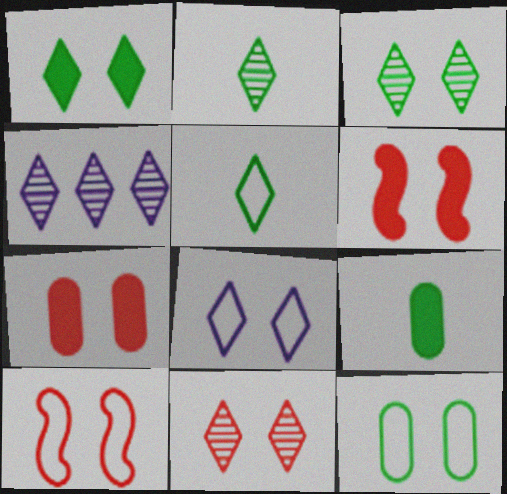[[1, 8, 11], 
[2, 4, 11], 
[4, 9, 10], 
[7, 10, 11], 
[8, 10, 12]]